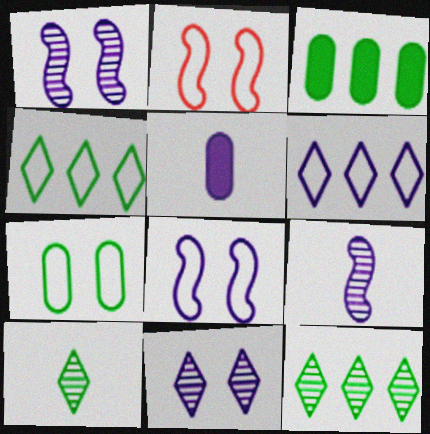[[1, 5, 6], 
[2, 5, 12]]